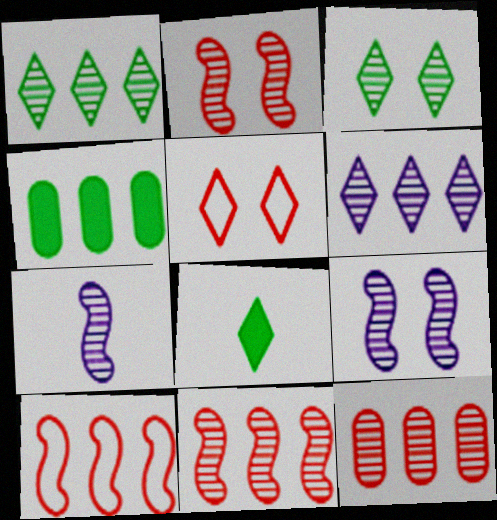[[3, 7, 12], 
[4, 5, 7], 
[4, 6, 10], 
[5, 6, 8]]